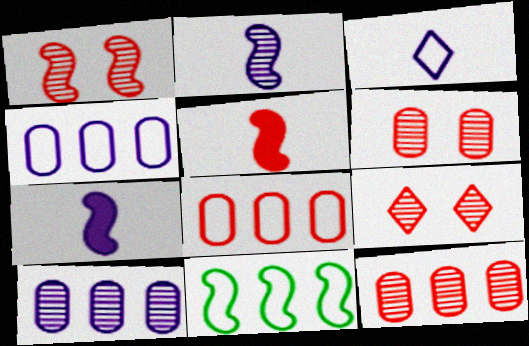[[1, 6, 9], 
[1, 7, 11], 
[5, 8, 9]]